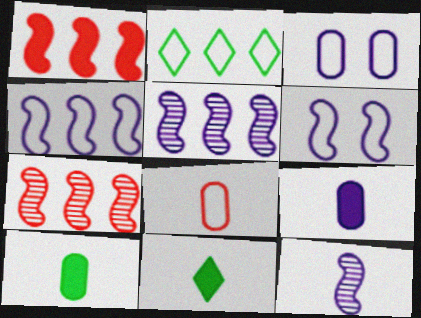[[2, 6, 8], 
[3, 7, 11], 
[8, 11, 12]]